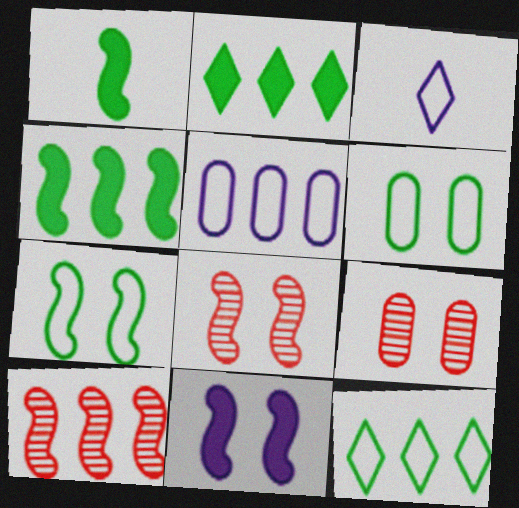[[2, 5, 10], 
[3, 4, 9], 
[7, 8, 11]]